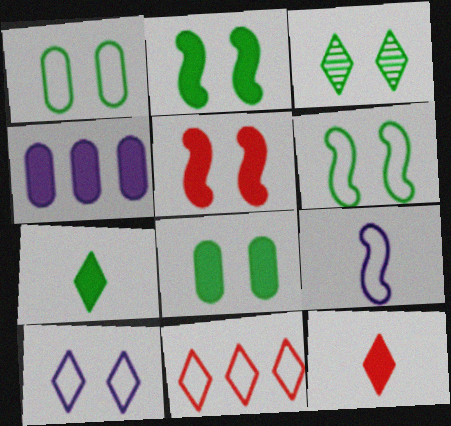[[1, 2, 3], 
[1, 9, 11], 
[2, 4, 12], 
[3, 6, 8], 
[4, 5, 7]]